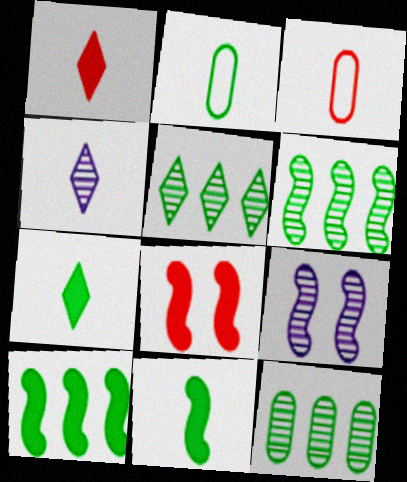[[3, 4, 11], 
[5, 6, 12]]